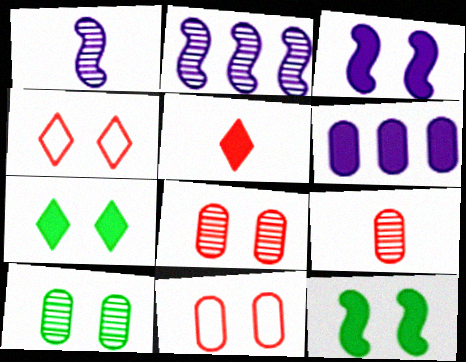[[3, 4, 10], 
[5, 6, 12]]